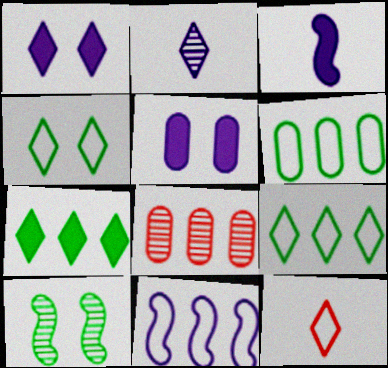[[2, 5, 11], 
[2, 8, 10], 
[3, 4, 8], 
[7, 8, 11]]